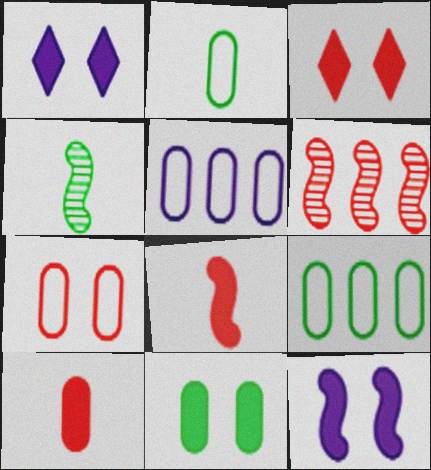[[1, 2, 6], 
[2, 5, 7], 
[3, 4, 5], 
[3, 11, 12]]